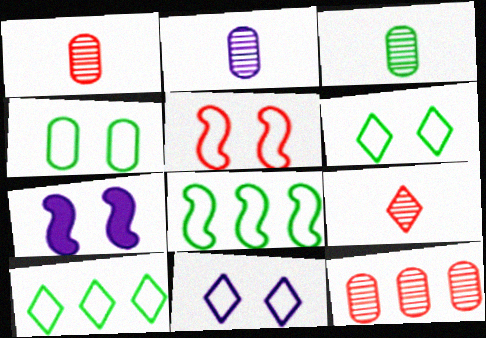[[1, 2, 3], 
[1, 7, 10], 
[4, 5, 11]]